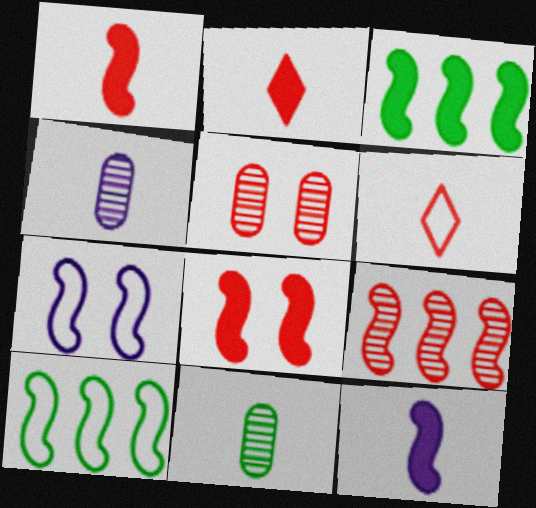[[3, 8, 12], 
[6, 11, 12]]